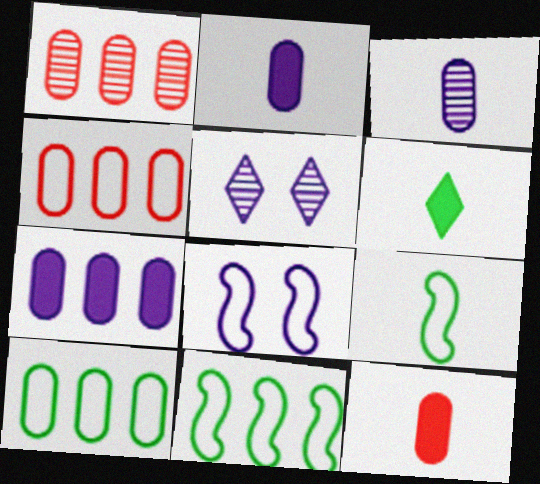[[1, 6, 8], 
[1, 7, 10], 
[5, 11, 12]]